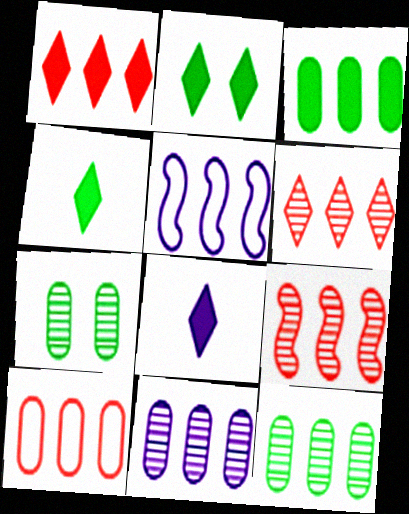[[1, 2, 8], 
[1, 5, 12], 
[1, 9, 10], 
[3, 5, 6], 
[3, 10, 11]]